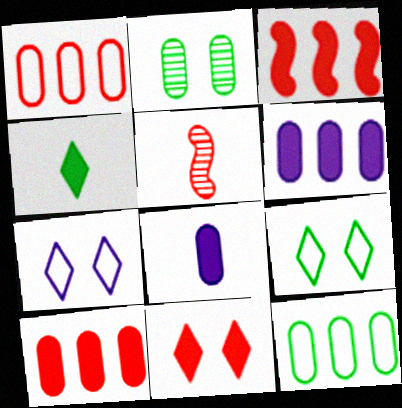[[1, 2, 8], 
[1, 5, 11], 
[5, 6, 9]]